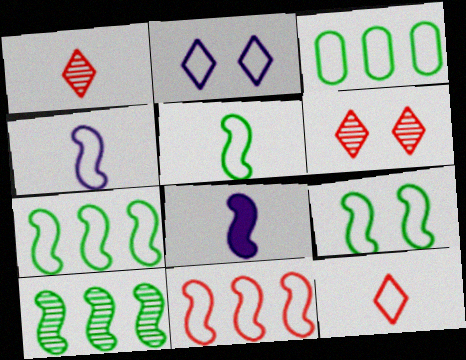[[3, 6, 8], 
[4, 9, 11], 
[5, 7, 9]]